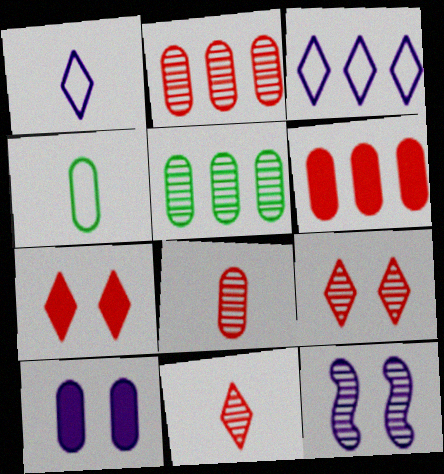[[2, 4, 10], 
[5, 11, 12]]